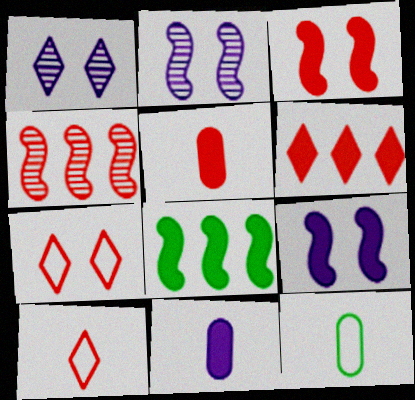[[2, 6, 12], 
[3, 5, 6], 
[4, 5, 7]]